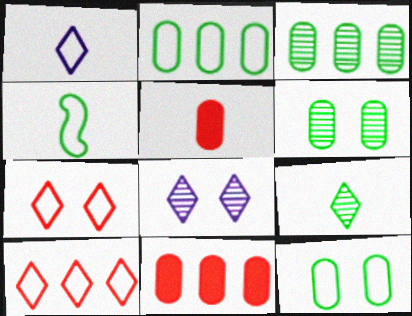[[4, 8, 11]]